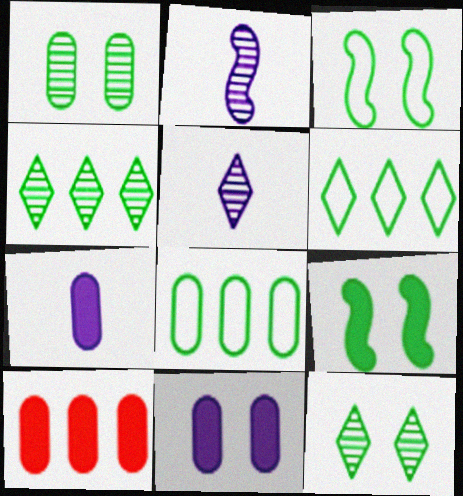[[3, 5, 10]]